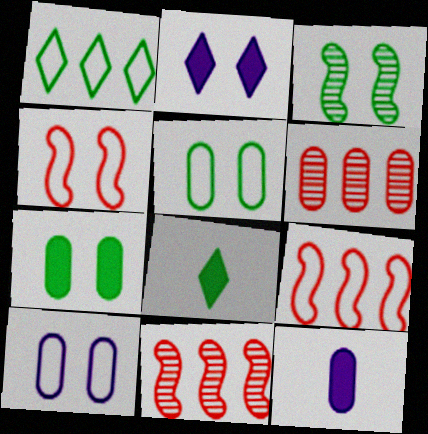[[5, 6, 12], 
[8, 10, 11]]